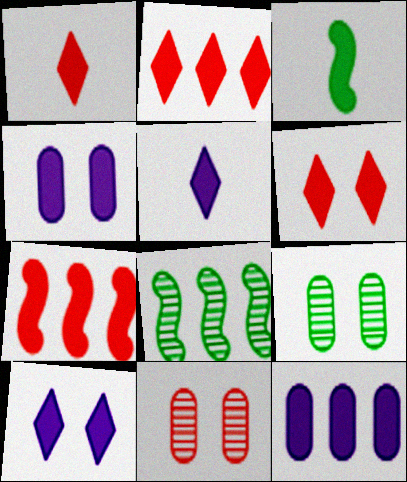[[1, 2, 6], 
[2, 3, 4], 
[3, 6, 12]]